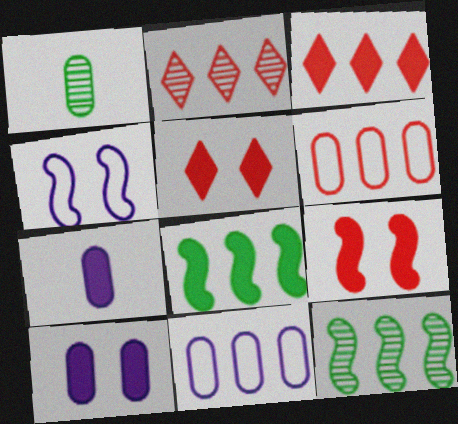[[1, 3, 4], 
[1, 6, 10], 
[2, 8, 11], 
[3, 11, 12], 
[5, 7, 8]]